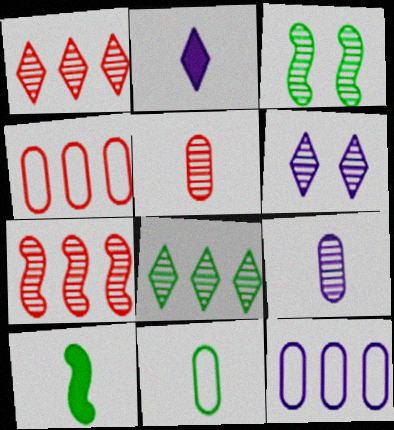[[1, 3, 9], 
[2, 3, 4], 
[4, 6, 10]]